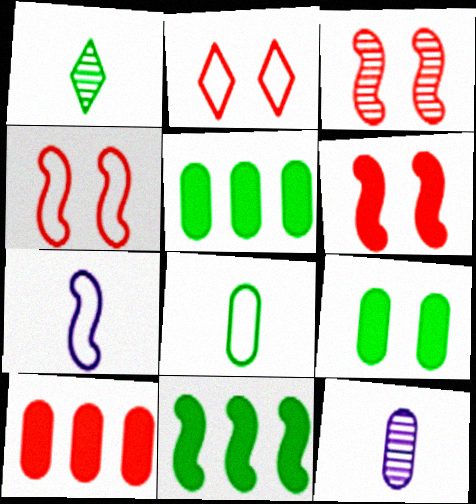[[2, 11, 12], 
[3, 4, 6], 
[3, 7, 11]]